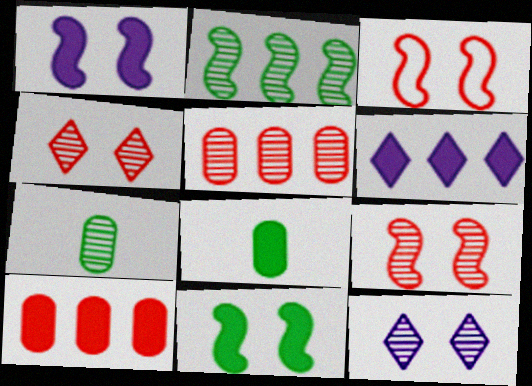[[3, 6, 7]]